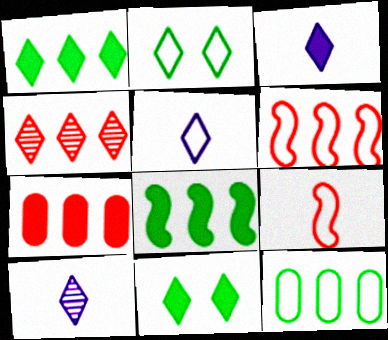[[2, 3, 4], 
[3, 5, 10], 
[4, 5, 11], 
[4, 6, 7]]